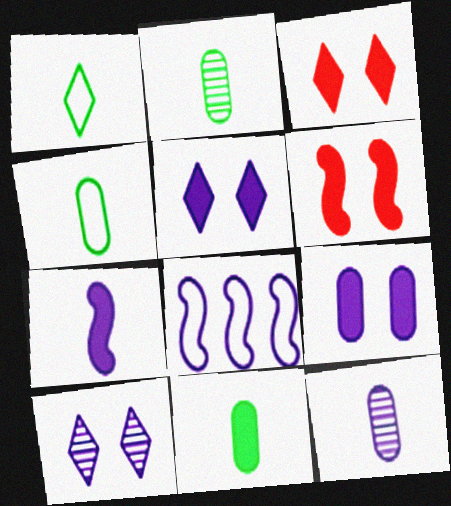[[2, 3, 8], 
[2, 4, 11], 
[5, 8, 12]]